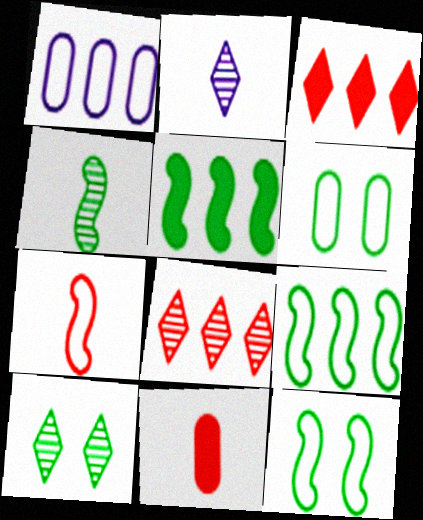[[1, 5, 8], 
[2, 8, 10], 
[4, 5, 12]]